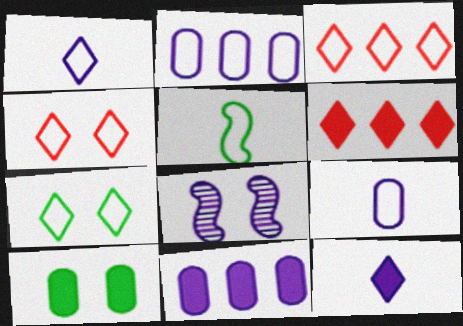[[1, 3, 7], 
[1, 8, 11], 
[2, 4, 5], 
[2, 8, 12], 
[4, 8, 10]]